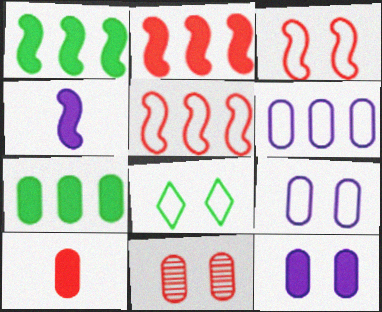[[3, 8, 9], 
[7, 10, 12]]